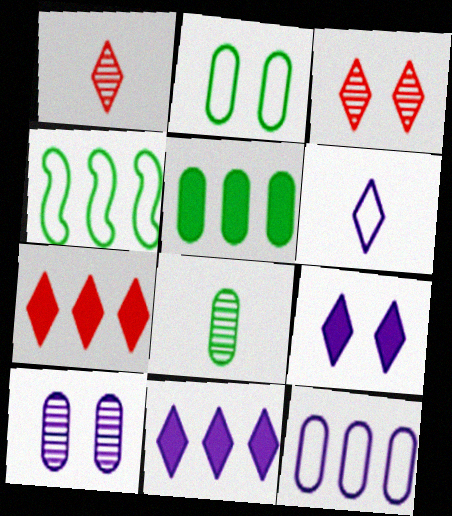[[2, 5, 8]]